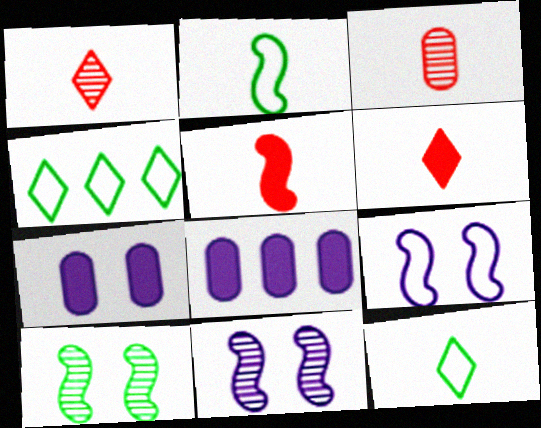[]